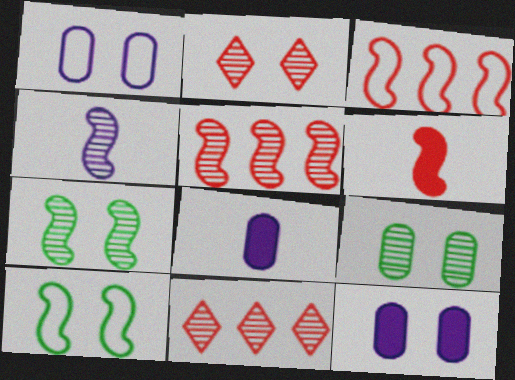[[2, 10, 12], 
[4, 5, 7], 
[4, 9, 11], 
[8, 10, 11]]